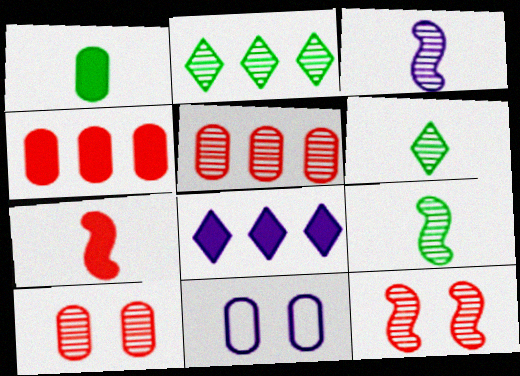[[1, 5, 11], 
[2, 3, 10], 
[2, 7, 11], 
[3, 8, 11]]